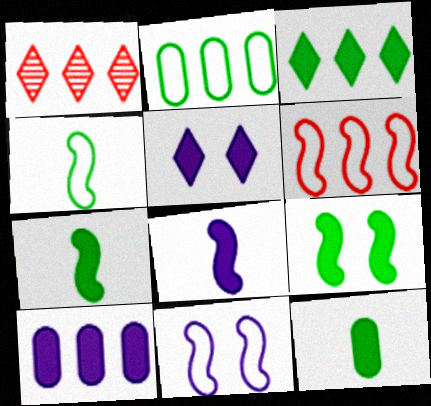[[1, 11, 12], 
[3, 9, 12], 
[4, 6, 11], 
[5, 8, 10]]